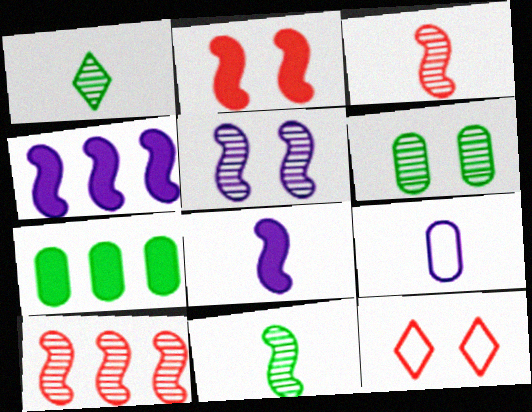[[5, 10, 11]]